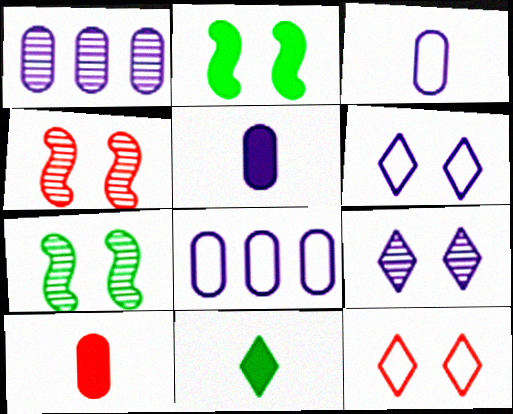[[4, 8, 11]]